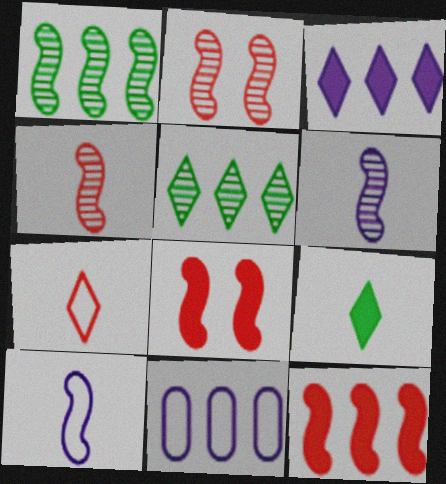[[1, 2, 6], 
[1, 8, 10], 
[2, 9, 11], 
[5, 11, 12]]